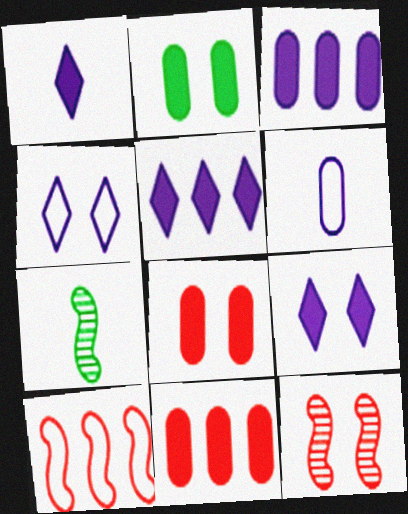[[1, 5, 9], 
[2, 4, 12], 
[4, 7, 11]]